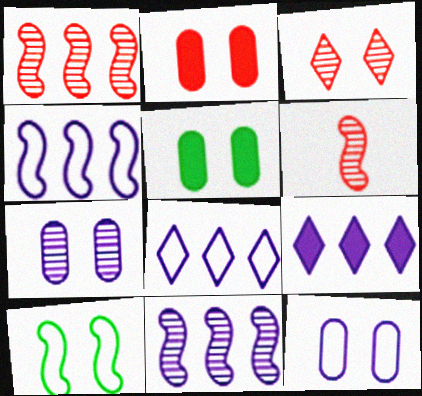[[5, 6, 8]]